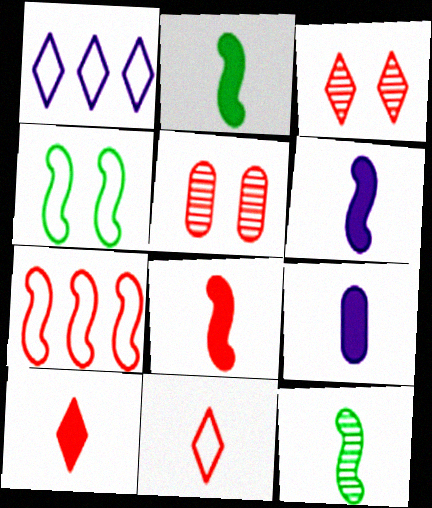[[1, 2, 5], 
[2, 6, 8], 
[2, 9, 10], 
[5, 7, 10], 
[9, 11, 12]]